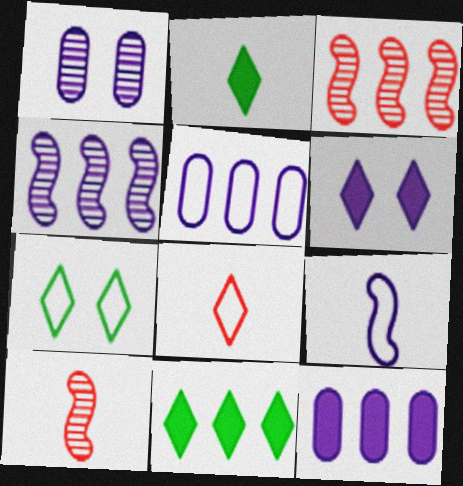[[3, 5, 11], 
[7, 10, 12]]